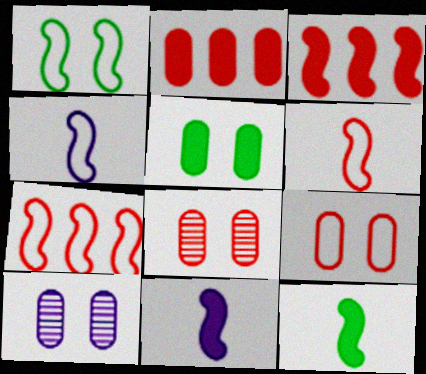[[1, 4, 7], 
[5, 9, 10]]